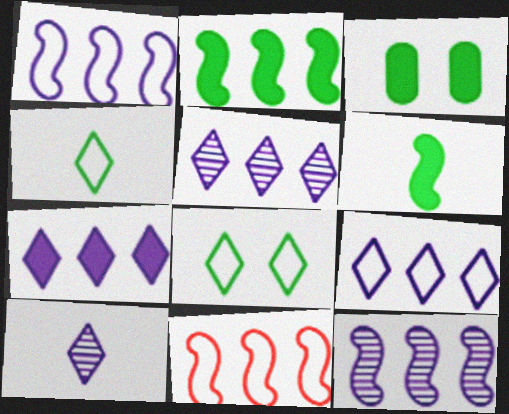[[2, 11, 12], 
[3, 10, 11], 
[5, 7, 9]]